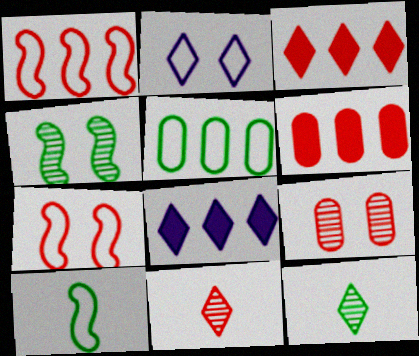[[2, 3, 12], 
[6, 7, 11], 
[8, 9, 10]]